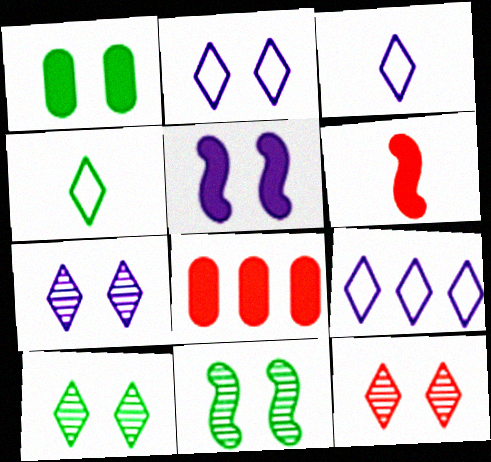[[2, 3, 9], 
[3, 8, 11], 
[7, 10, 12]]